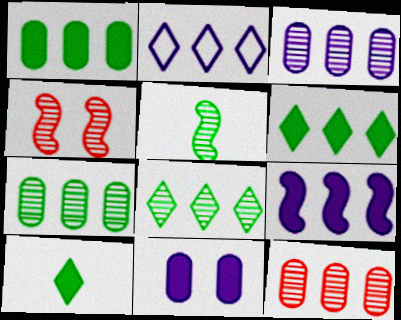[[2, 3, 9], 
[3, 7, 12]]